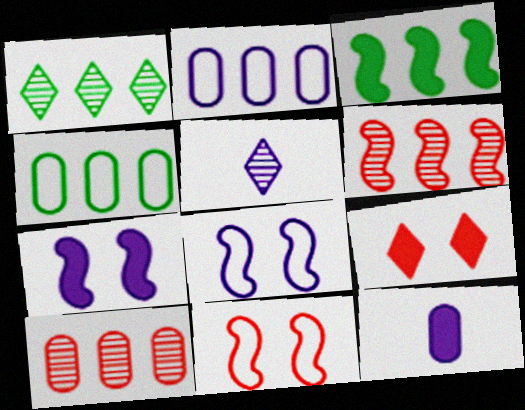[[1, 3, 4], 
[1, 11, 12], 
[2, 5, 7], 
[3, 9, 12]]